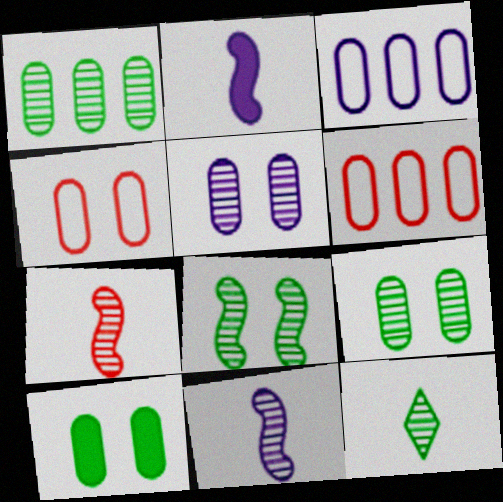[[1, 8, 12], 
[4, 5, 10]]